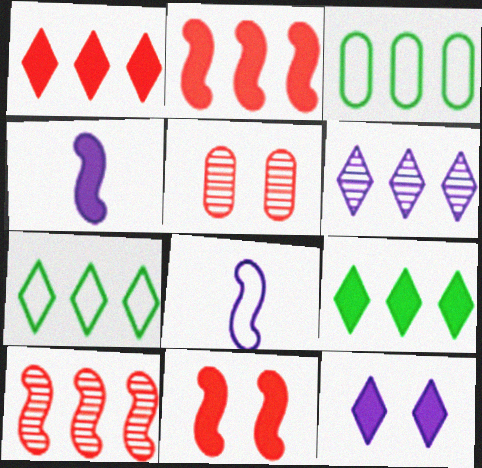[[1, 6, 7], 
[2, 3, 6], 
[4, 5, 7], 
[5, 8, 9]]